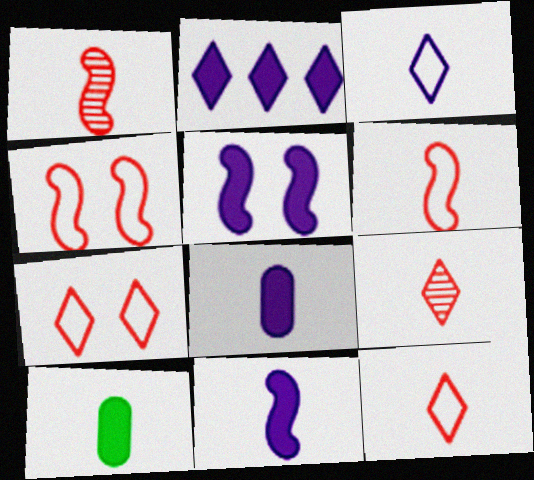[[1, 3, 10], 
[2, 5, 8]]